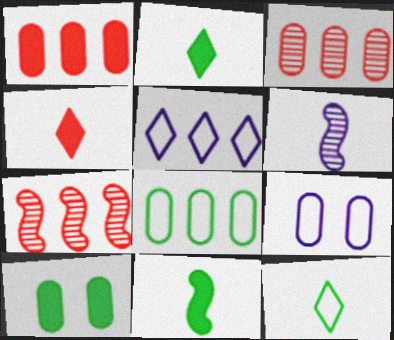[[2, 7, 9]]